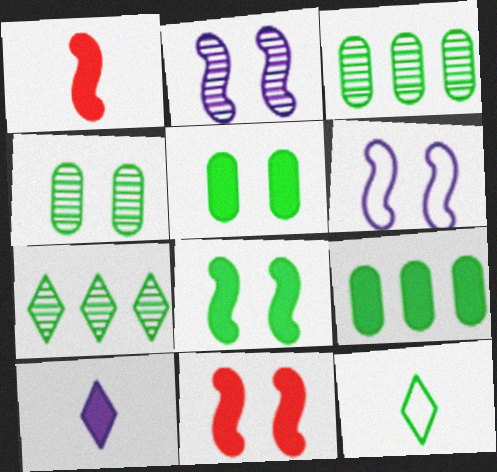[[3, 8, 12], 
[9, 10, 11]]